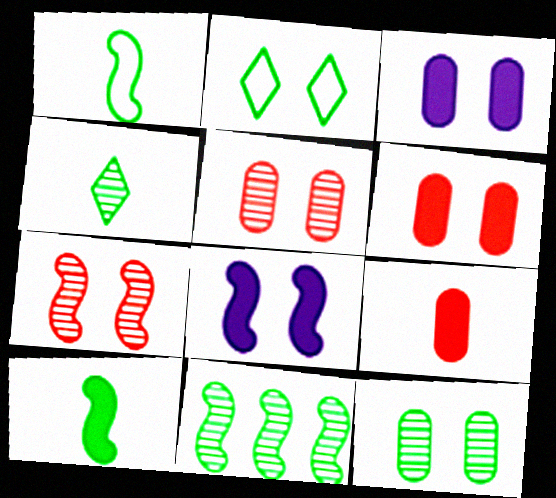[[2, 3, 7], 
[2, 5, 8], 
[4, 11, 12]]